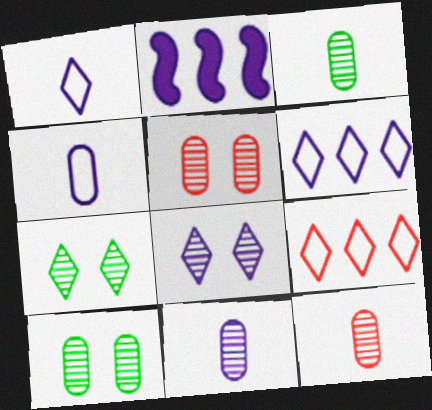[[2, 4, 8], 
[3, 11, 12]]